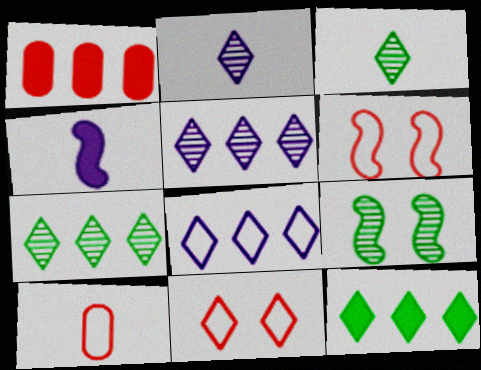[[2, 11, 12], 
[3, 4, 10]]